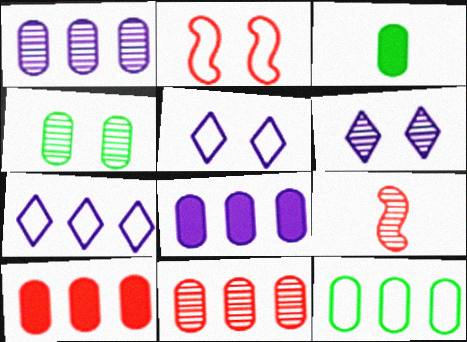[[1, 10, 12], 
[3, 4, 12], 
[8, 11, 12]]